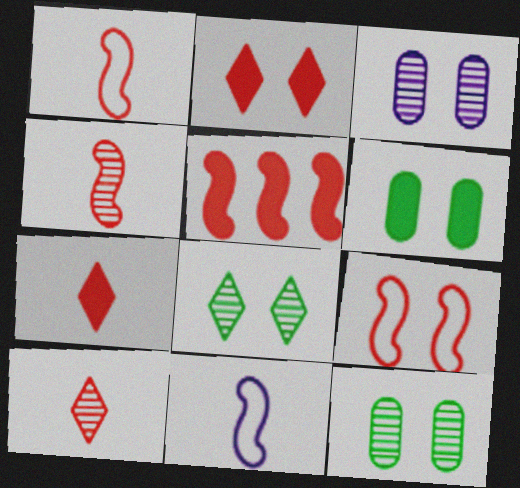[[4, 5, 9]]